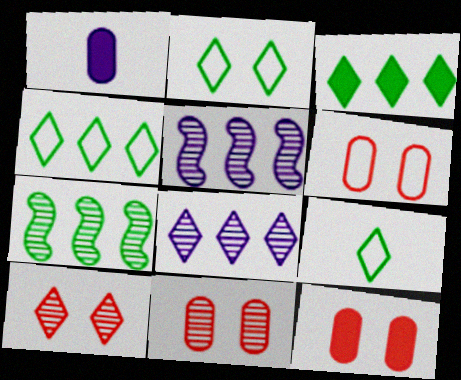[[2, 4, 9], 
[5, 9, 12], 
[6, 11, 12]]